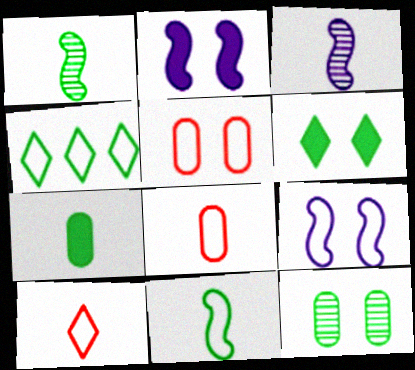[[3, 7, 10], 
[4, 8, 9]]